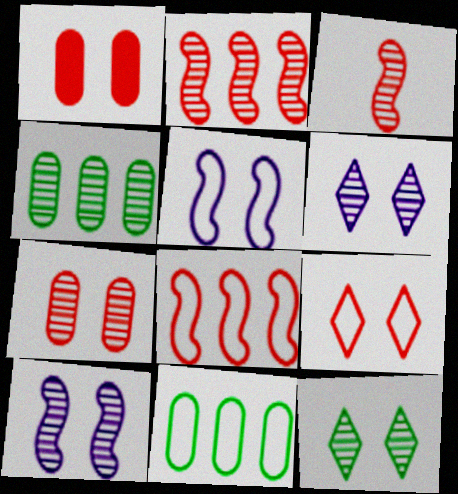[[1, 5, 12], 
[3, 4, 6], 
[7, 10, 12]]